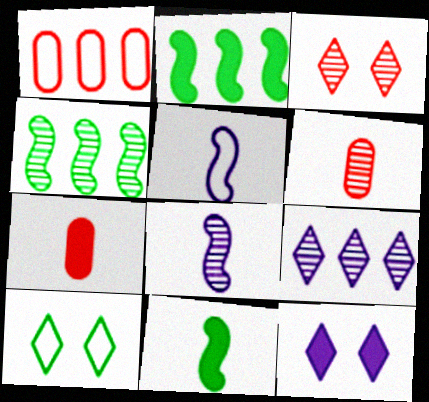[[1, 2, 9], 
[1, 5, 10], 
[2, 7, 12], 
[3, 10, 12]]